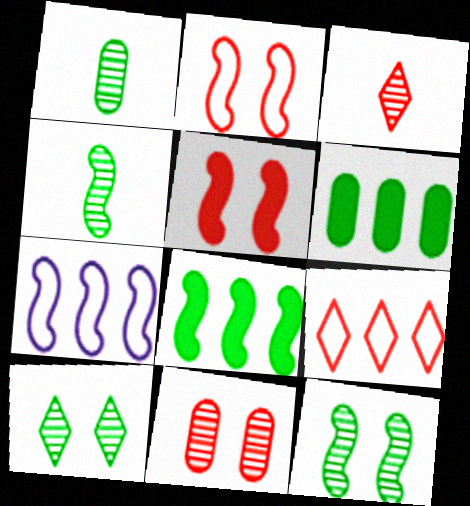[[4, 5, 7]]